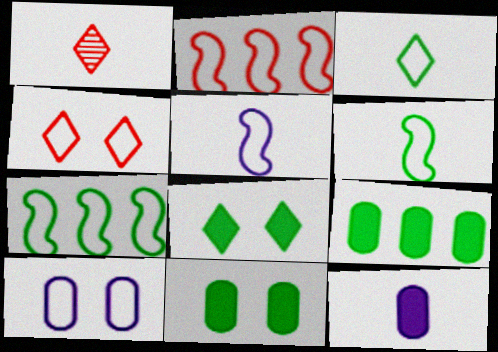[[1, 6, 12], 
[2, 3, 10]]